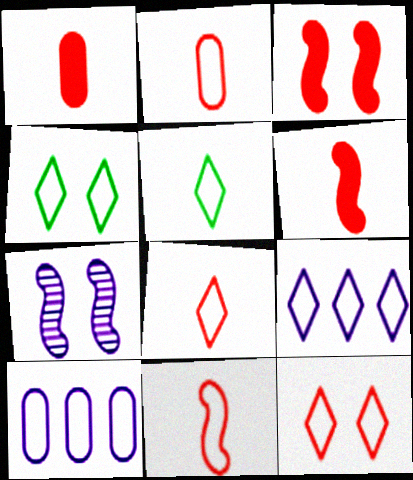[[2, 8, 11], 
[4, 8, 9], 
[4, 10, 11], 
[5, 9, 12]]